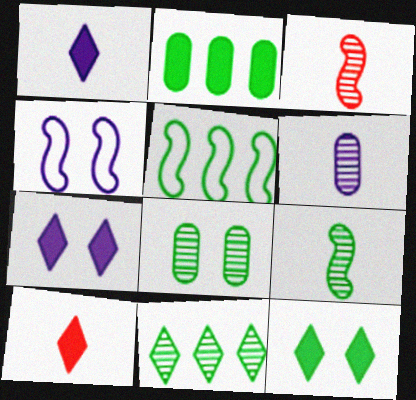[[2, 5, 11], 
[8, 9, 11]]